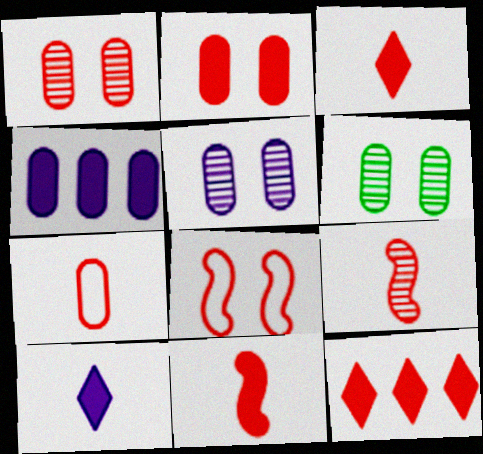[[1, 5, 6], 
[2, 11, 12], 
[3, 7, 9], 
[4, 6, 7]]